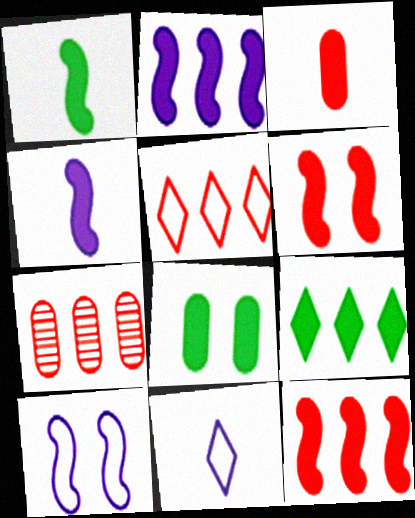[[1, 2, 6], 
[1, 8, 9], 
[5, 7, 12]]